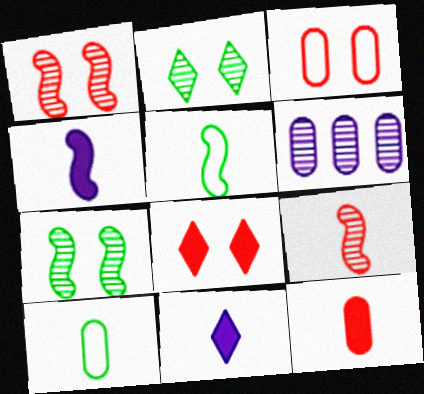[[1, 3, 8], 
[2, 6, 9], 
[4, 5, 9], 
[5, 6, 8], 
[9, 10, 11]]